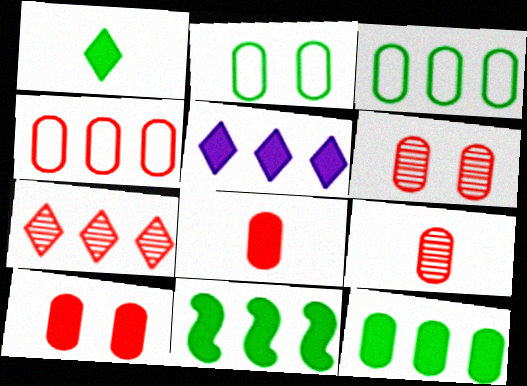[[4, 6, 8], 
[4, 9, 10]]